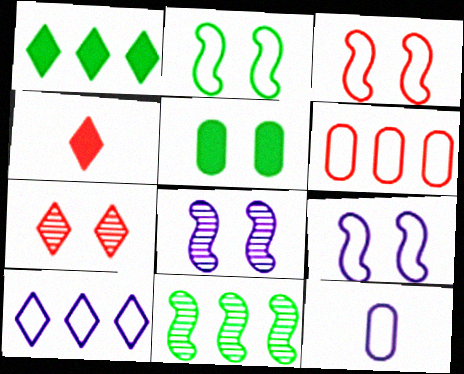[[2, 3, 9], 
[5, 7, 9], 
[9, 10, 12]]